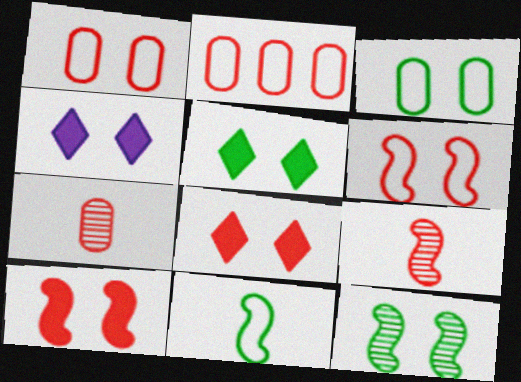[[1, 4, 12], 
[2, 8, 9], 
[3, 5, 12], 
[4, 5, 8]]